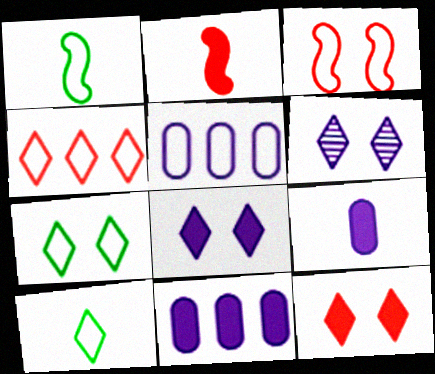[[3, 5, 10], 
[6, 7, 12]]